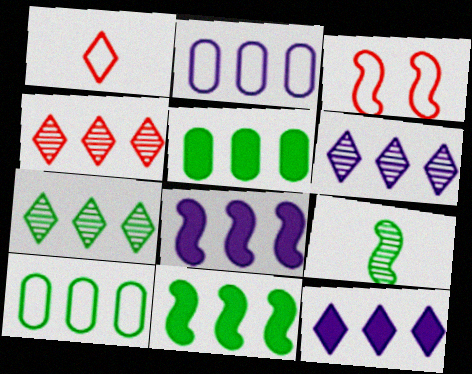[[2, 4, 11], 
[2, 6, 8], 
[3, 8, 9], 
[4, 6, 7], 
[4, 8, 10], 
[7, 10, 11]]